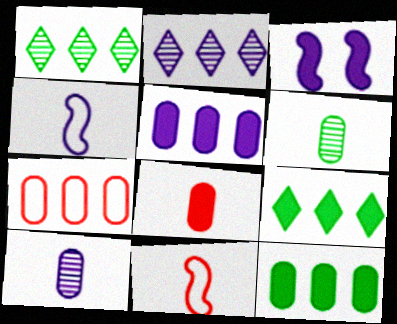[[3, 8, 9]]